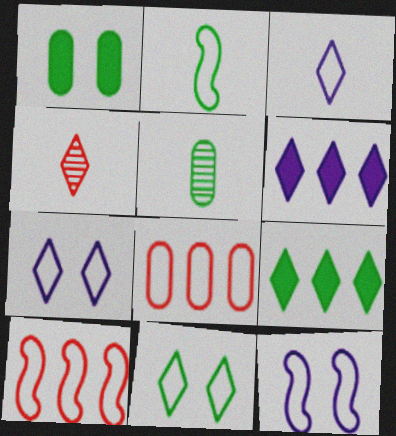[[2, 7, 8], 
[2, 10, 12], 
[4, 6, 11], 
[4, 7, 9]]